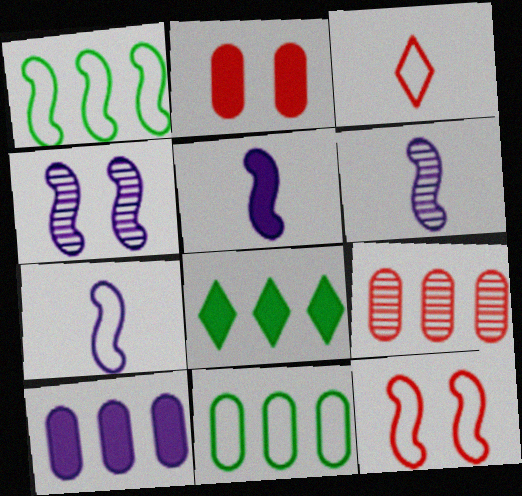[[1, 7, 12], 
[2, 5, 8], 
[5, 6, 7], 
[9, 10, 11]]